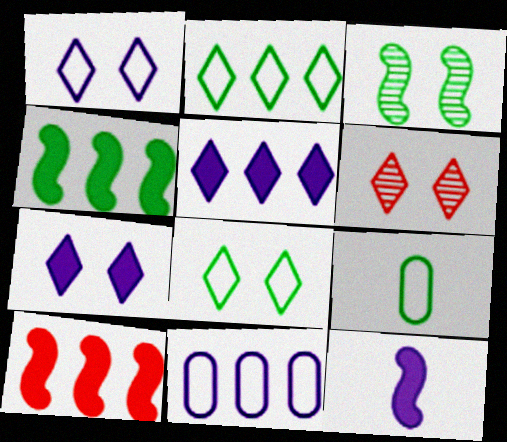[[6, 7, 8]]